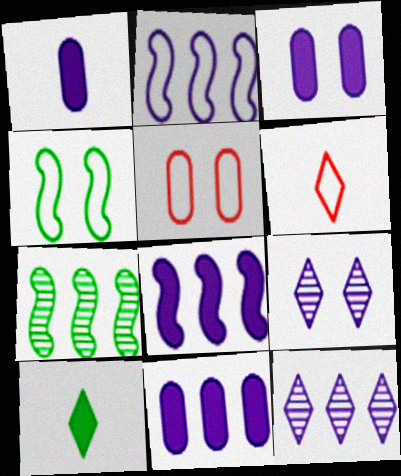[[1, 2, 9], 
[1, 3, 11], 
[2, 11, 12], 
[3, 6, 7]]